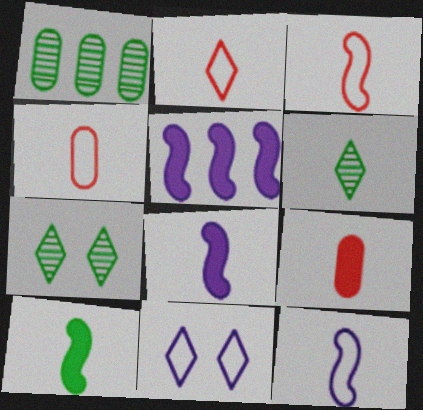[[2, 3, 4], 
[4, 5, 7], 
[4, 6, 8], 
[6, 9, 12]]